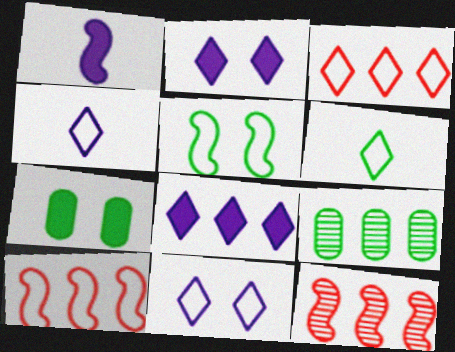[[1, 5, 12], 
[3, 6, 11], 
[4, 7, 12], 
[8, 9, 10]]